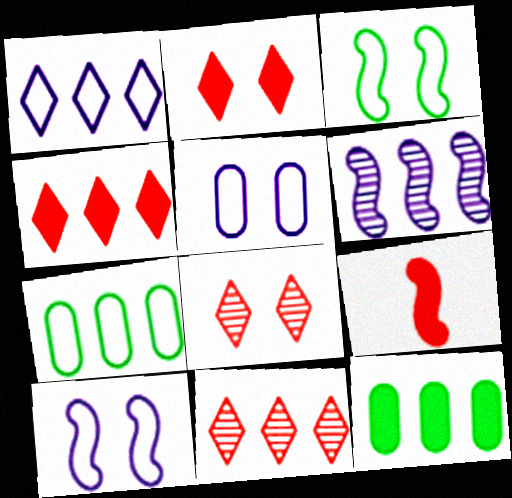[[3, 6, 9], 
[4, 6, 7]]